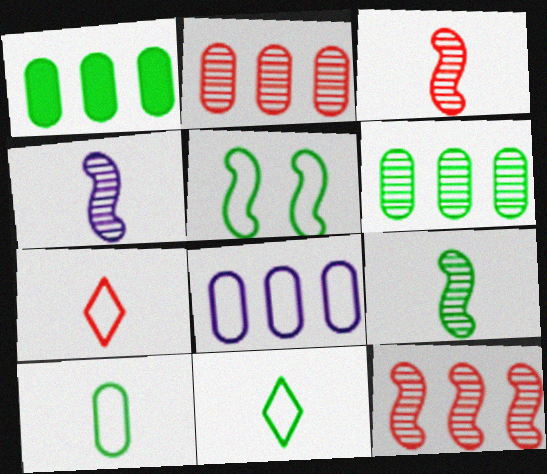[[1, 2, 8], 
[3, 4, 9], 
[5, 7, 8]]